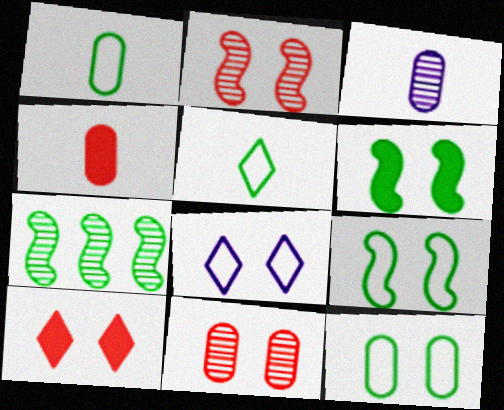[[1, 3, 4], 
[4, 7, 8], 
[6, 8, 11]]